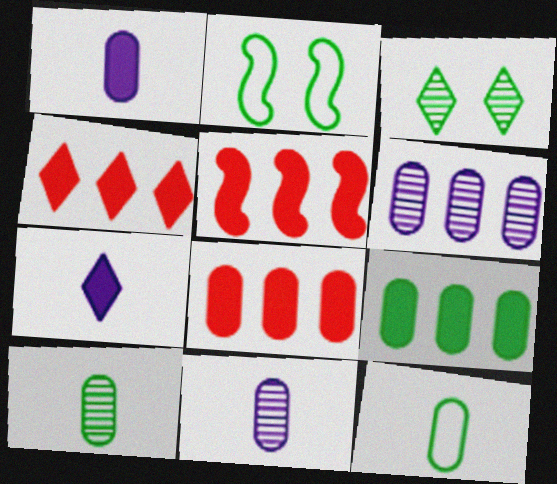[[2, 4, 11], 
[4, 5, 8]]